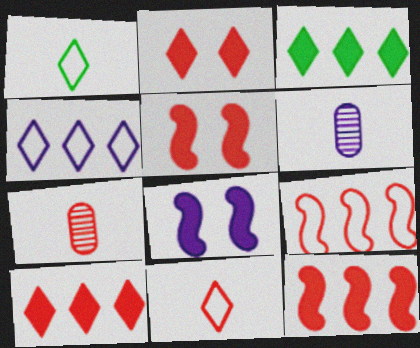[[2, 7, 9], 
[4, 6, 8]]